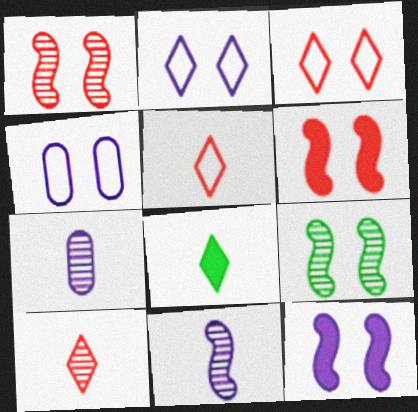[]